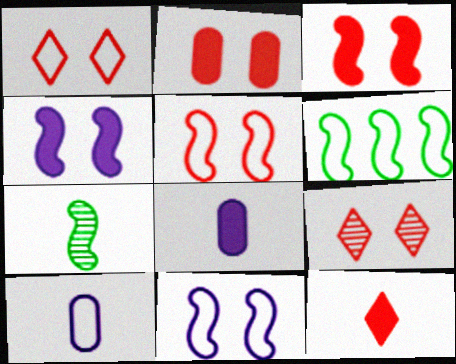[[1, 6, 10], 
[2, 5, 9], 
[6, 8, 9], 
[7, 10, 12]]